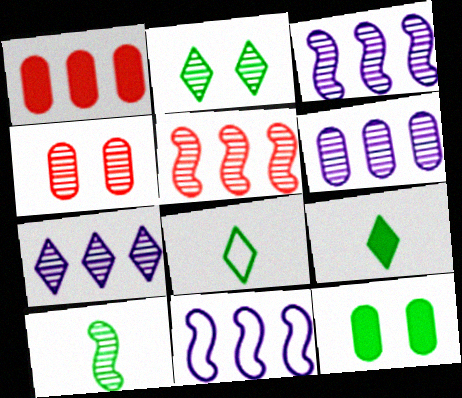[[3, 6, 7], 
[4, 7, 10], 
[4, 9, 11]]